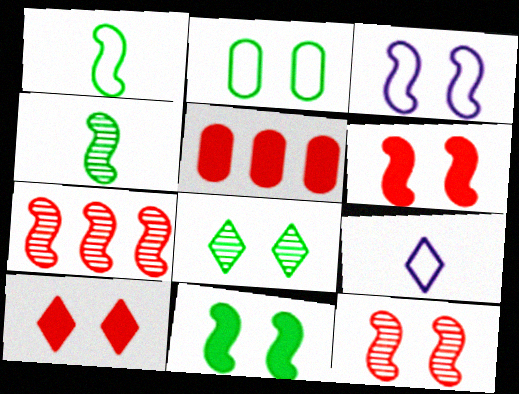[[2, 8, 11], 
[3, 11, 12]]